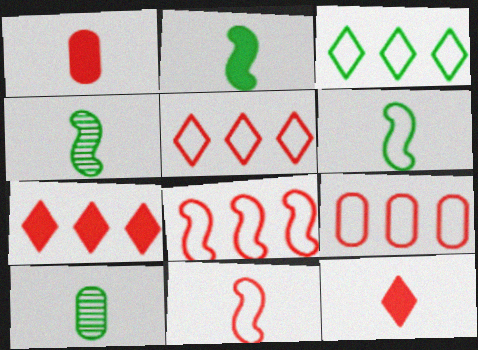[[2, 4, 6], 
[5, 8, 9]]